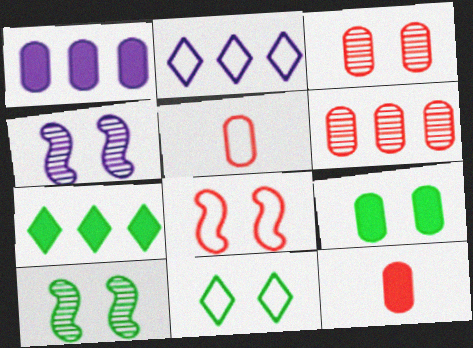[[1, 9, 12], 
[2, 10, 12], 
[4, 5, 7], 
[9, 10, 11]]